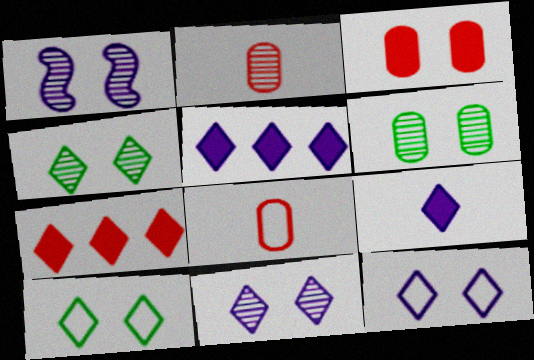[[1, 3, 10]]